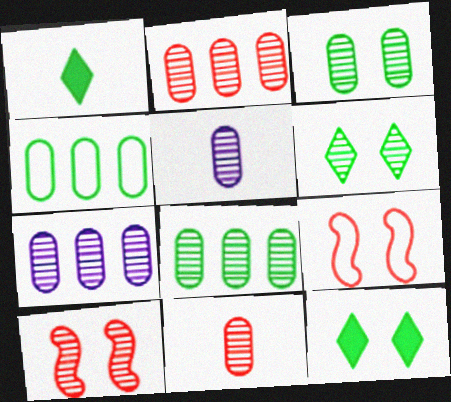[[1, 7, 9], 
[2, 3, 5], 
[2, 7, 8], 
[3, 7, 11]]